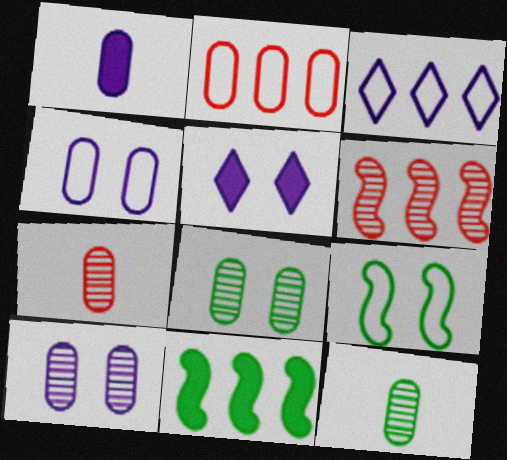[[1, 2, 8]]